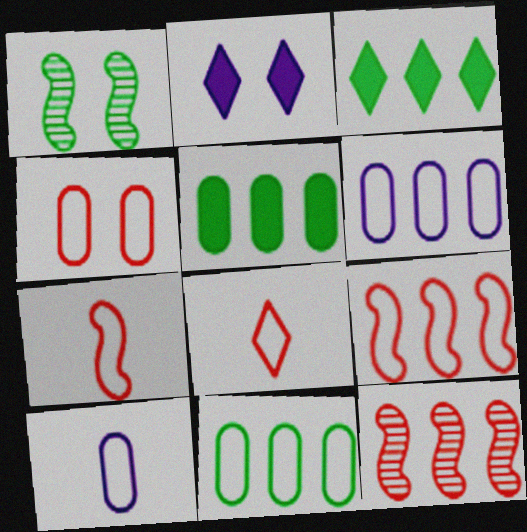[[1, 2, 4], 
[3, 6, 12], 
[4, 8, 9], 
[4, 10, 11]]